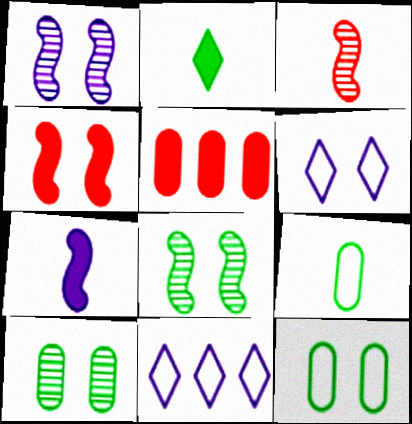[[4, 6, 10]]